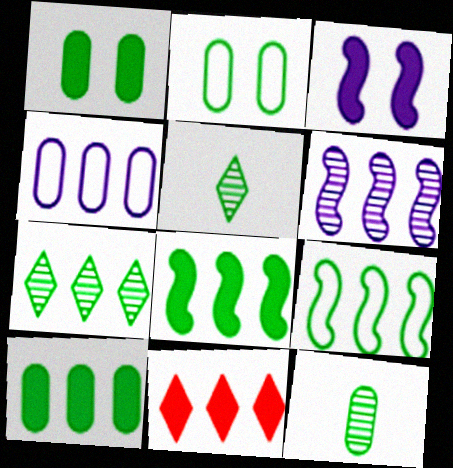[[1, 5, 9], 
[2, 5, 8], 
[2, 10, 12], 
[7, 9, 10]]